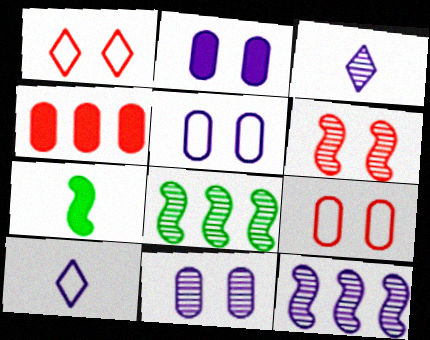[[2, 5, 11], 
[2, 10, 12], 
[3, 11, 12]]